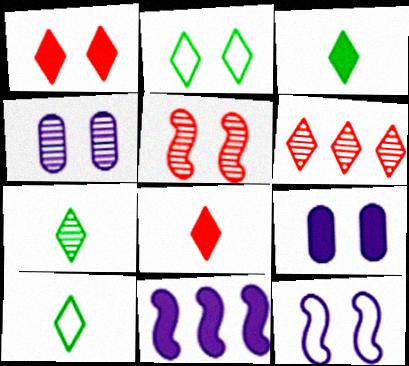[[2, 5, 9], 
[3, 7, 10]]